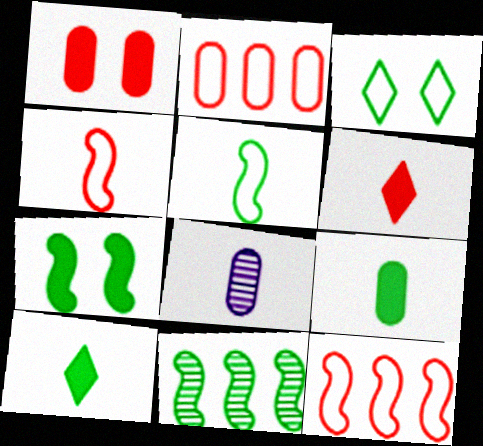[[3, 9, 11], 
[4, 8, 10], 
[5, 6, 8], 
[5, 7, 11]]